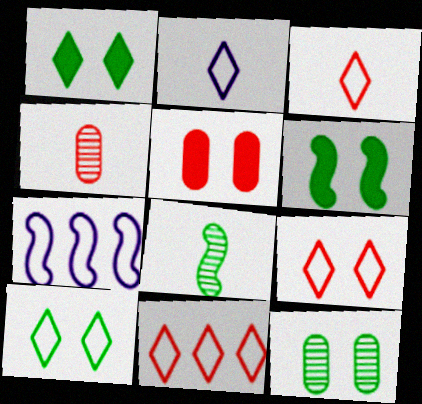[[1, 4, 7], 
[2, 10, 11], 
[3, 9, 11], 
[6, 10, 12]]